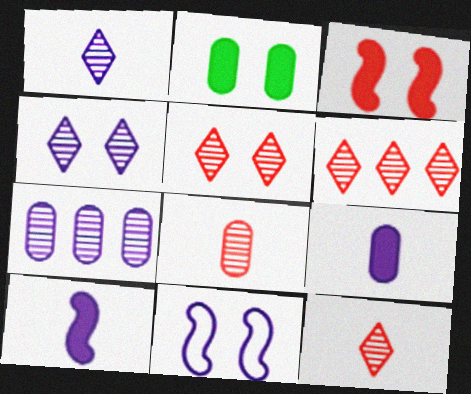[[2, 5, 11], 
[5, 6, 12]]